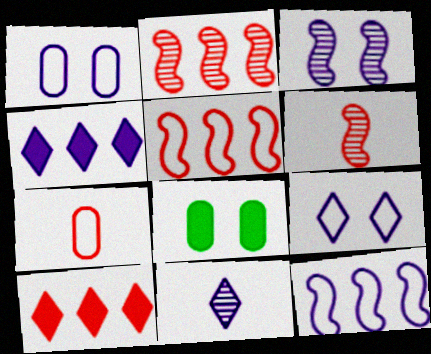[[4, 9, 11], 
[5, 8, 11]]